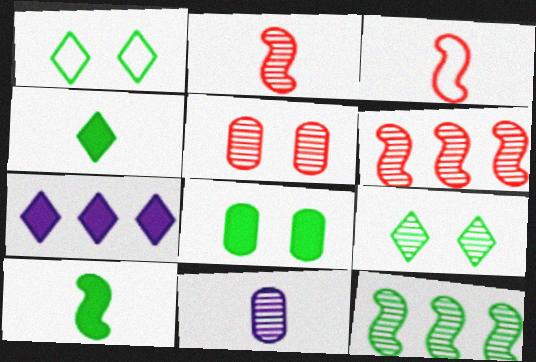[[3, 4, 11], 
[6, 9, 11]]